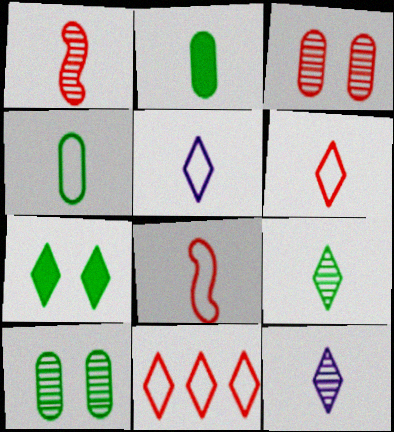[[1, 2, 5], 
[2, 8, 12], 
[4, 5, 8], 
[7, 11, 12]]